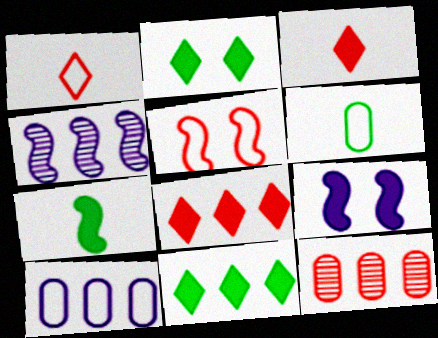[[3, 5, 12], 
[4, 5, 7]]